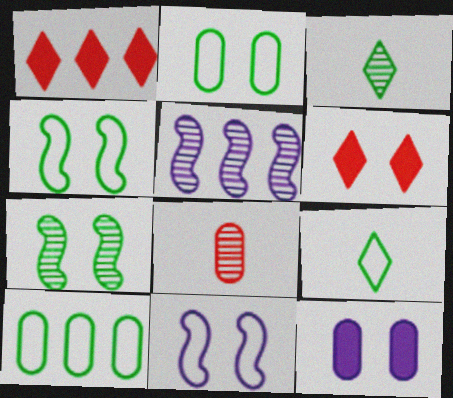[[1, 5, 10], 
[4, 9, 10], 
[8, 10, 12]]